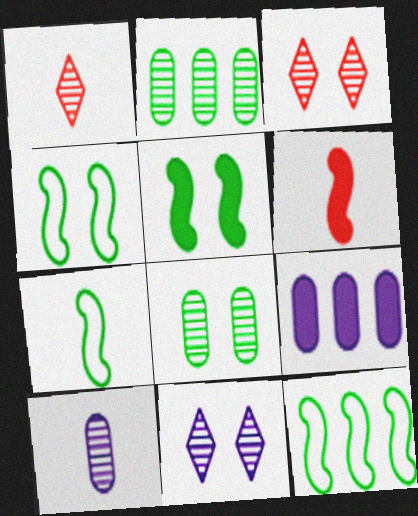[[1, 4, 9], 
[3, 7, 9], 
[4, 7, 12]]